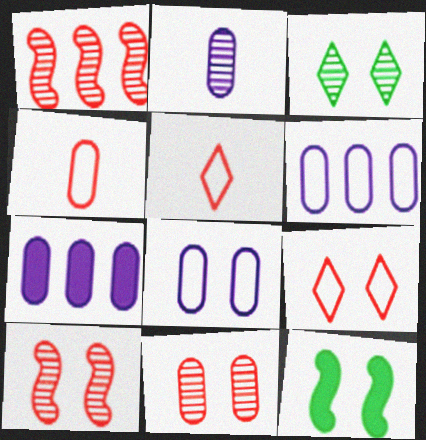[[1, 2, 3], 
[2, 7, 8]]